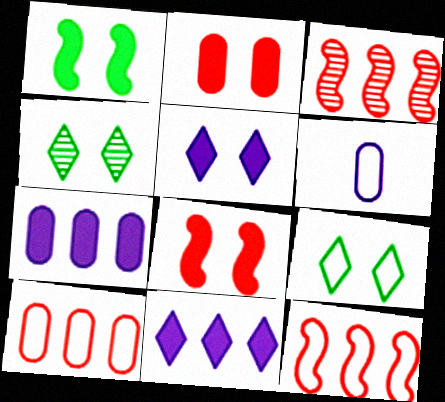[[1, 2, 5], 
[6, 9, 12]]